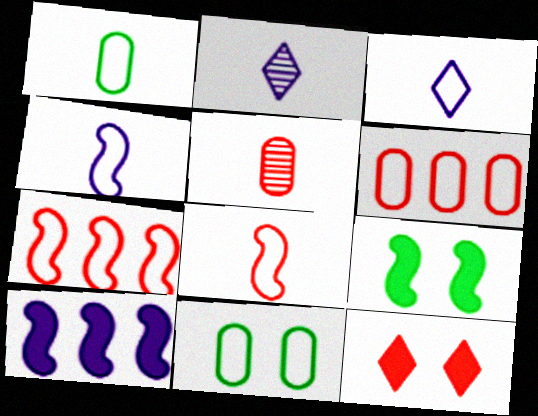[[1, 3, 8], 
[2, 6, 9], 
[3, 7, 11], 
[5, 7, 12]]